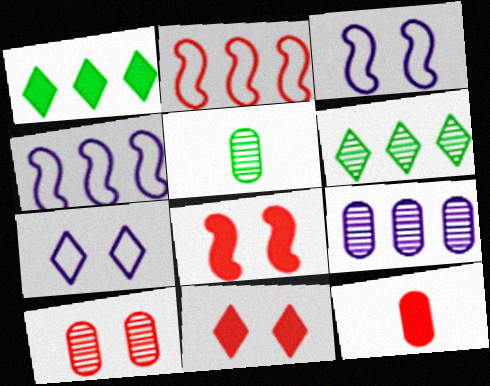[[1, 2, 9], 
[3, 6, 12], 
[4, 5, 11], 
[5, 9, 10]]